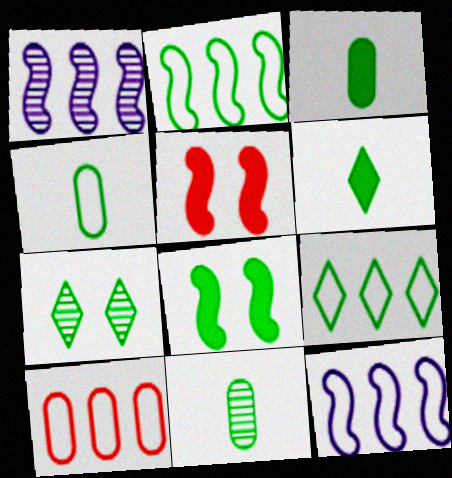[[2, 3, 7], 
[3, 4, 11], 
[6, 7, 9], 
[8, 9, 11], 
[9, 10, 12]]